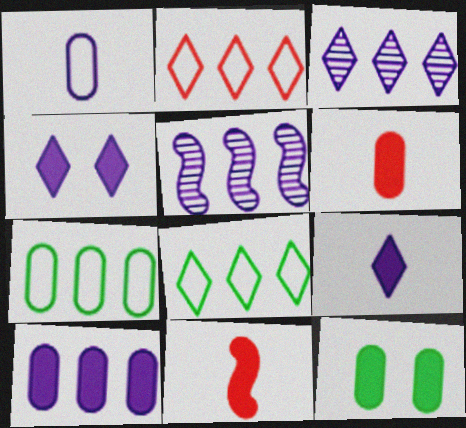[[1, 4, 5], 
[6, 10, 12]]